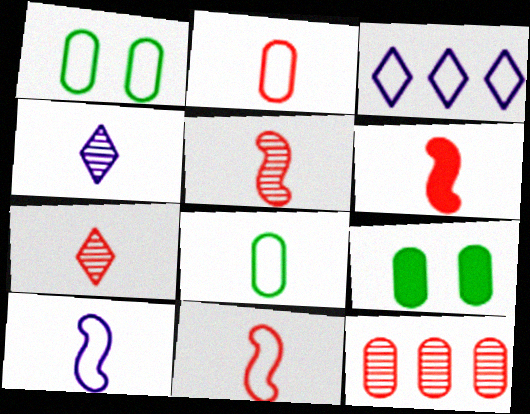[[1, 3, 11], 
[2, 6, 7], 
[3, 5, 9], 
[4, 6, 8], 
[5, 6, 11]]